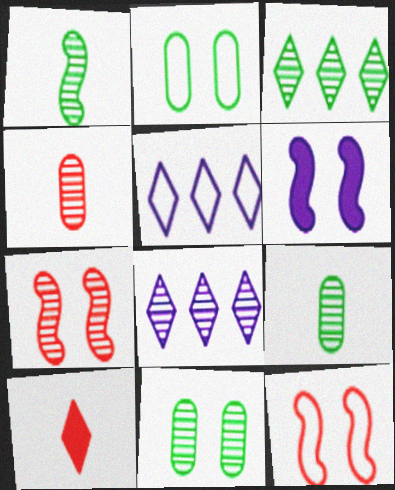[[1, 3, 11], 
[7, 8, 9]]